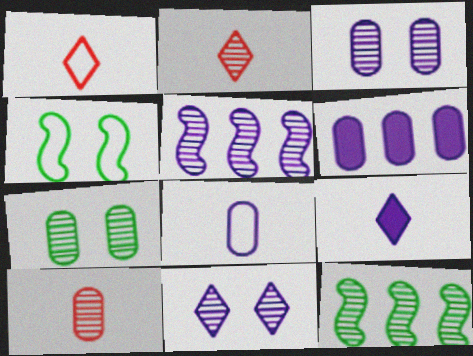[[2, 3, 12], 
[2, 4, 6], 
[2, 5, 7], 
[3, 6, 8], 
[10, 11, 12]]